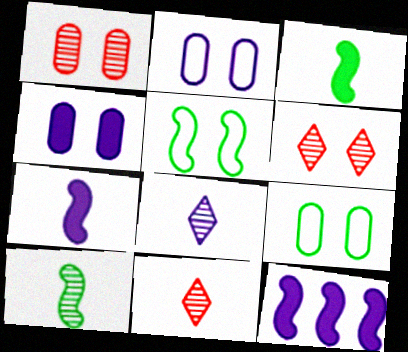[[1, 4, 9], 
[2, 8, 12], 
[4, 5, 6], 
[9, 11, 12]]